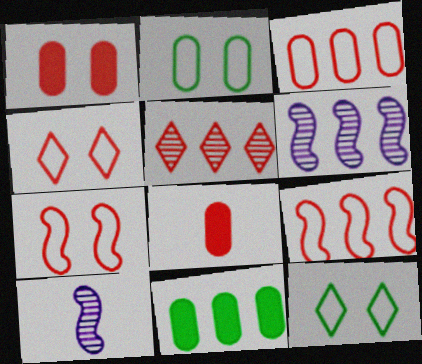[[4, 10, 11], 
[5, 7, 8], 
[6, 8, 12]]